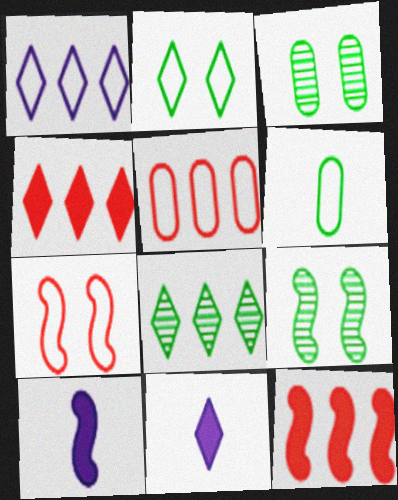[[1, 4, 8], 
[1, 6, 7], 
[5, 9, 11]]